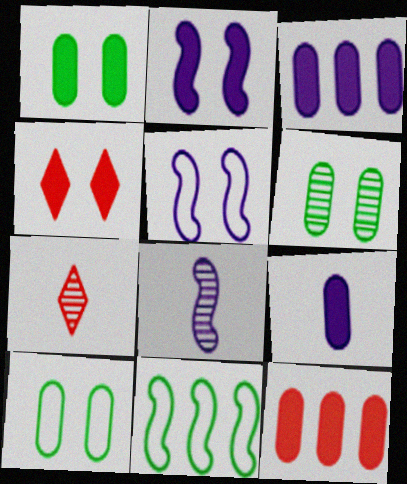[[1, 2, 4], 
[1, 6, 10], 
[1, 9, 12], 
[4, 5, 6]]